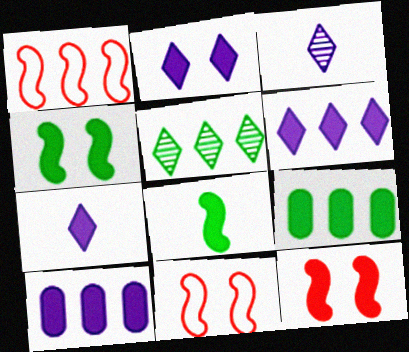[[1, 5, 10], 
[2, 6, 7], 
[3, 9, 11], 
[7, 9, 12]]